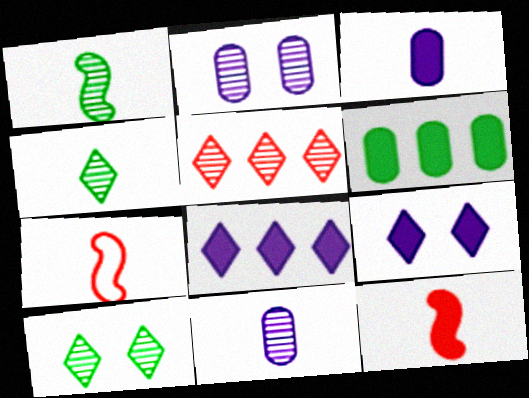[[1, 2, 5], 
[3, 4, 7], 
[6, 9, 12]]